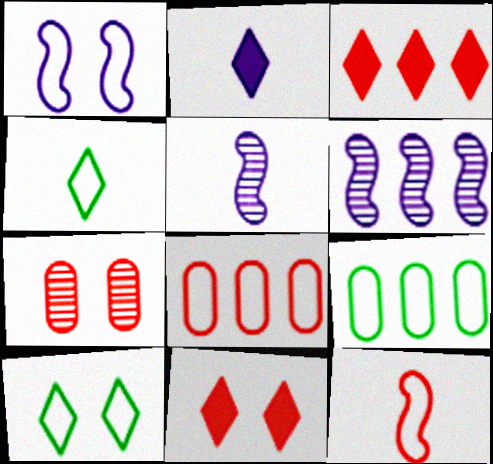[[1, 4, 8], 
[3, 6, 9], 
[3, 7, 12], 
[5, 9, 11]]